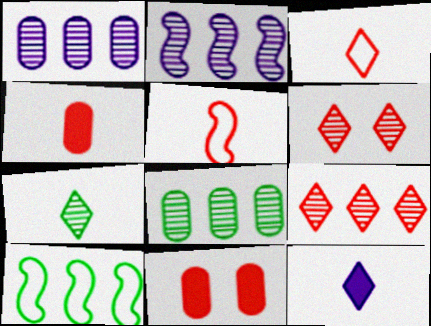[[2, 8, 9], 
[3, 7, 12], 
[5, 9, 11]]